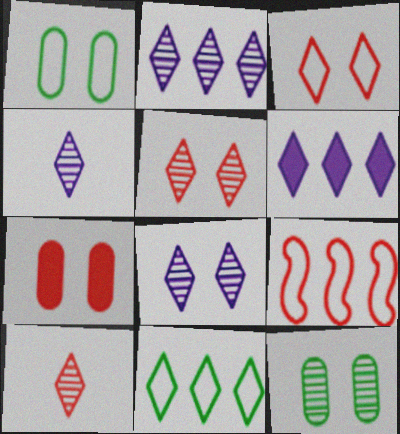[[2, 4, 8], 
[7, 9, 10]]